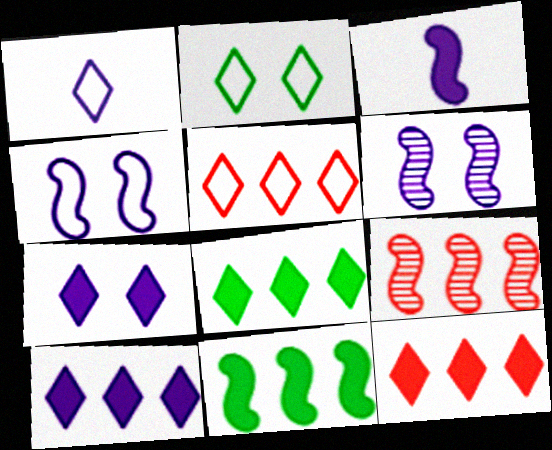[[1, 2, 5], 
[8, 10, 12]]